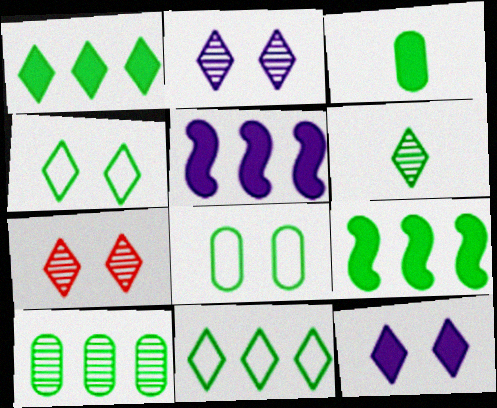[[1, 4, 6], 
[3, 8, 10], 
[4, 7, 12], 
[6, 8, 9], 
[9, 10, 11]]